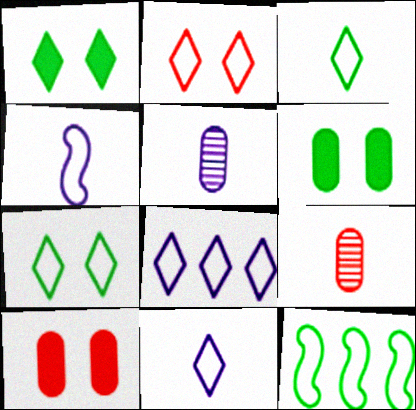[[2, 3, 8]]